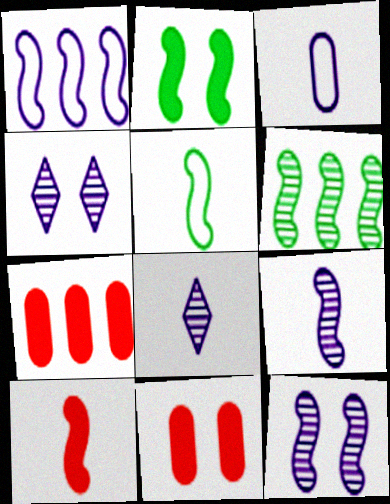[[2, 5, 6], 
[4, 5, 7], 
[5, 9, 10]]